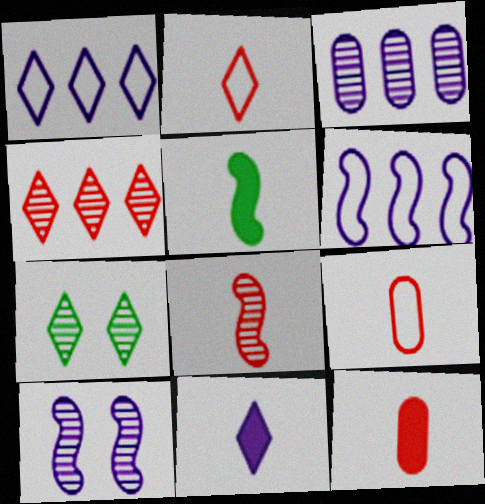[[2, 8, 12], 
[3, 7, 8], 
[5, 11, 12], 
[6, 7, 12]]